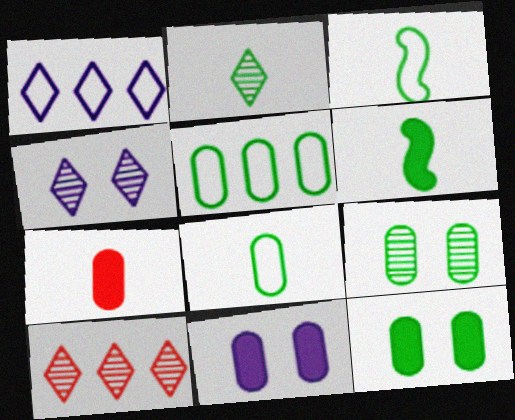[[2, 4, 10], 
[2, 6, 8], 
[3, 10, 11]]